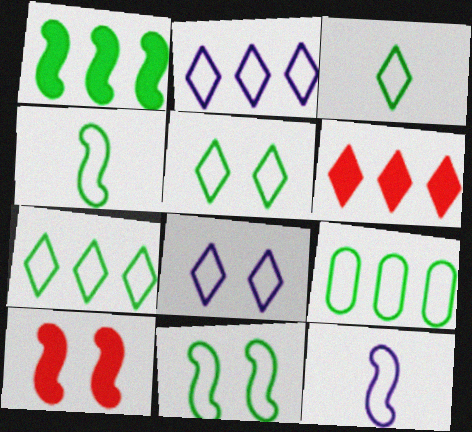[[3, 5, 7], 
[3, 9, 11], 
[4, 5, 9]]